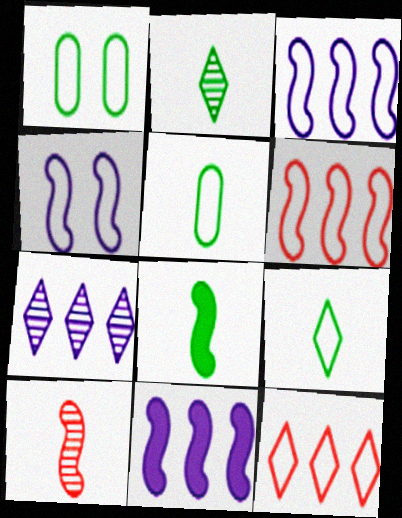[[2, 5, 8], 
[4, 5, 12]]